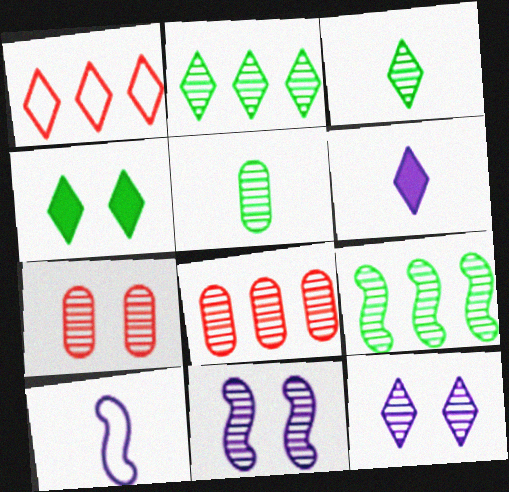[[3, 8, 11], 
[4, 8, 10]]